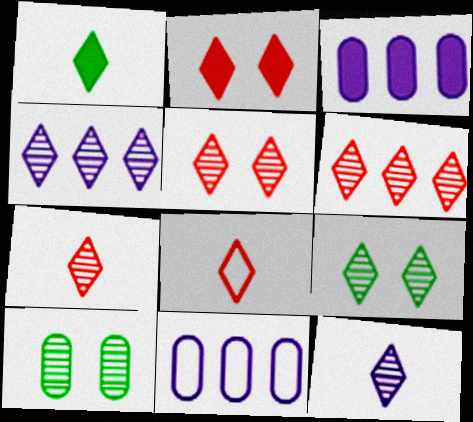[[1, 8, 12], 
[2, 6, 8], 
[4, 7, 9], 
[5, 6, 7], 
[6, 9, 12]]